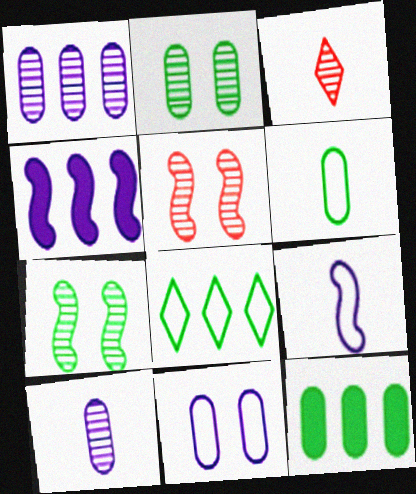[[1, 3, 7], 
[2, 6, 12]]